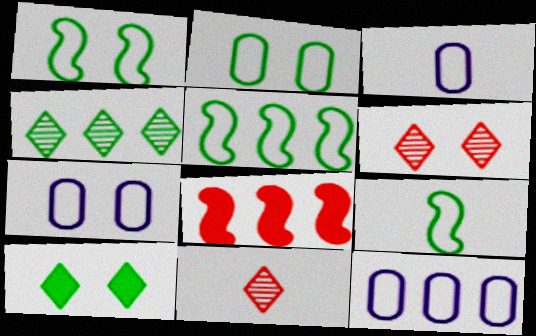[[1, 5, 9], 
[3, 7, 12], 
[4, 8, 12]]